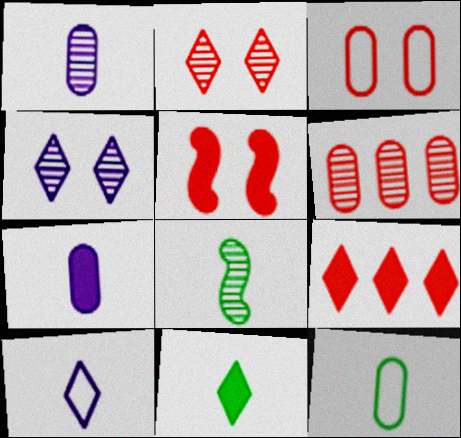[[2, 3, 5], 
[4, 6, 8], 
[8, 11, 12]]